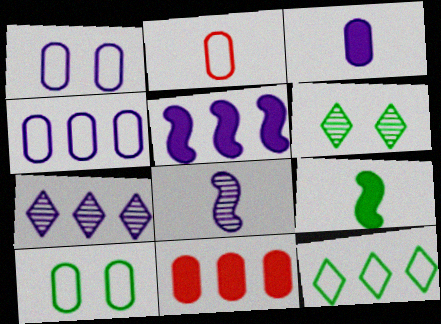[[2, 4, 10], 
[2, 5, 6], 
[4, 5, 7]]